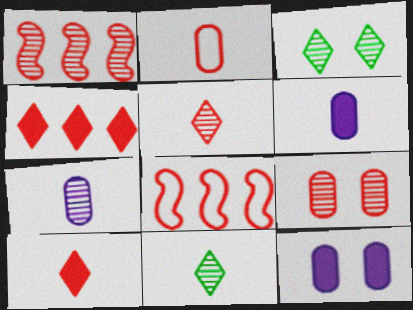[[1, 3, 7], 
[1, 5, 9], 
[3, 6, 8], 
[8, 9, 10], 
[8, 11, 12]]